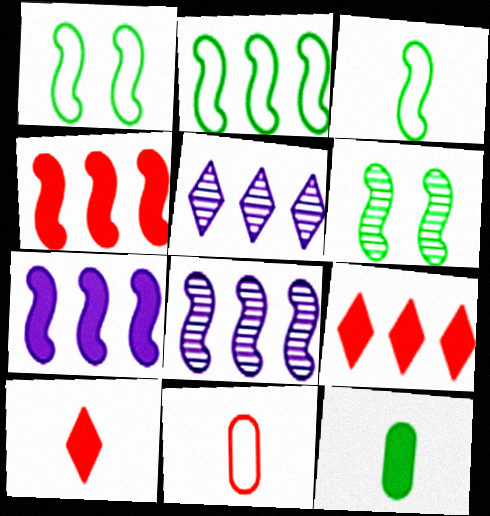[[1, 2, 3], 
[2, 4, 8]]